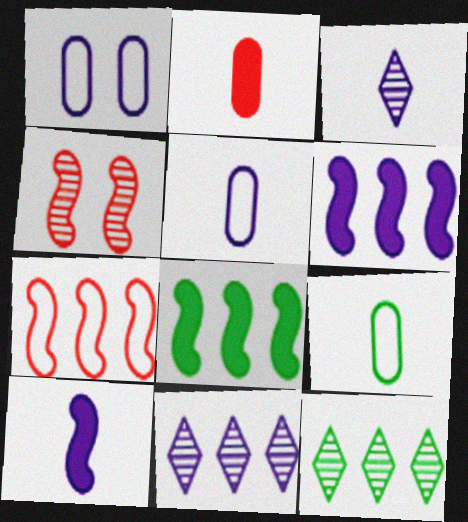[[1, 3, 6], 
[1, 10, 11], 
[3, 5, 10]]